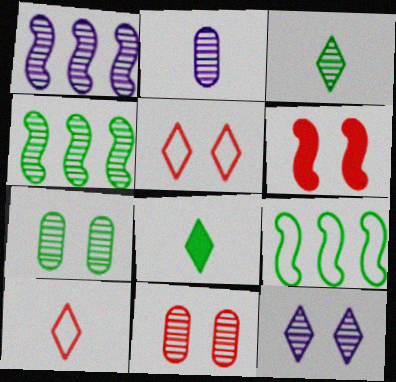[[1, 2, 12], 
[1, 3, 11], 
[3, 4, 7], 
[5, 6, 11], 
[7, 8, 9]]